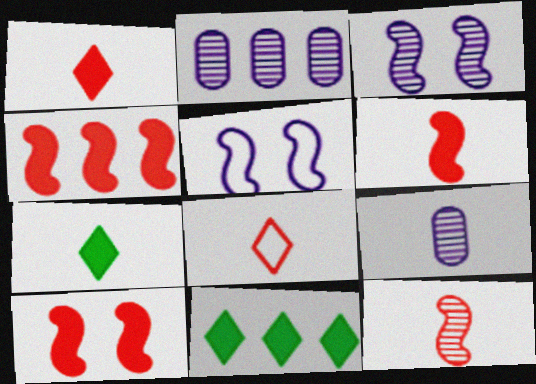[[4, 6, 10]]